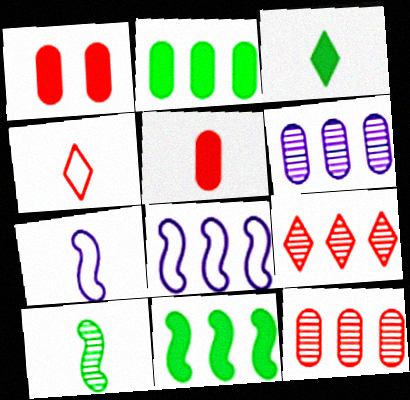[[2, 8, 9]]